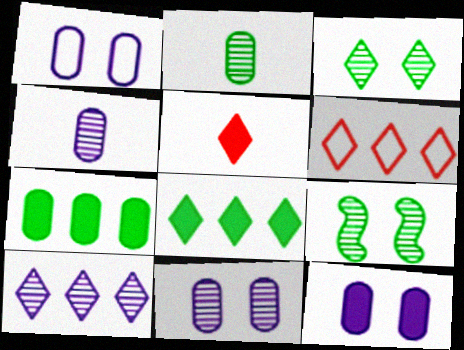[[1, 11, 12], 
[6, 8, 10]]